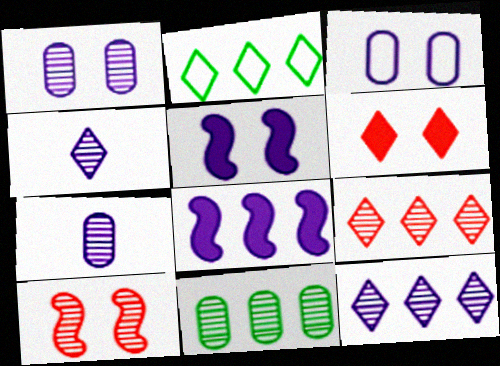[[2, 4, 6], 
[3, 4, 8], 
[4, 10, 11]]